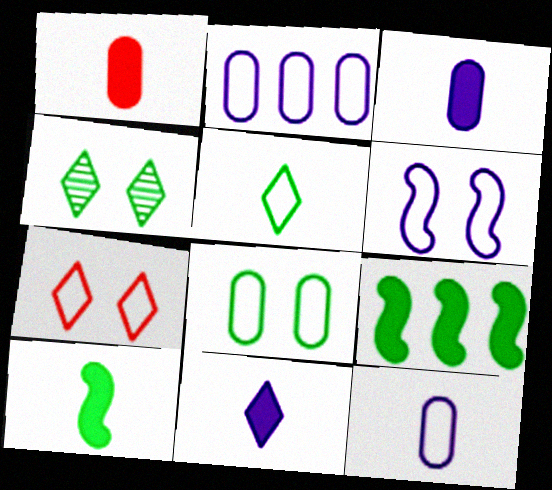[[1, 10, 11], 
[6, 7, 8]]